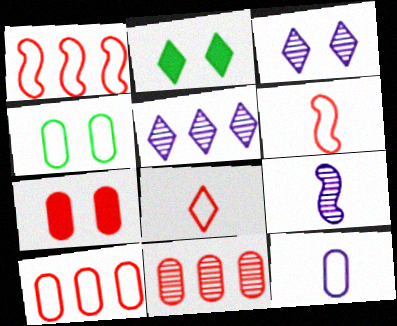[[2, 5, 8], 
[2, 9, 10], 
[4, 10, 12]]